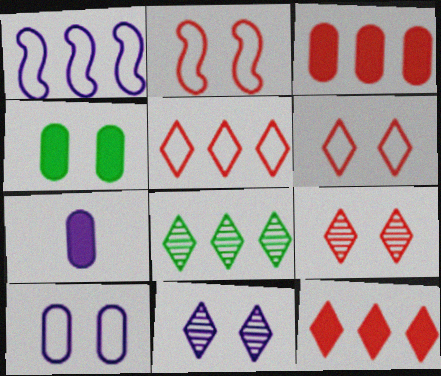[[1, 3, 8], 
[1, 7, 11], 
[2, 4, 11], 
[2, 7, 8], 
[3, 4, 7]]